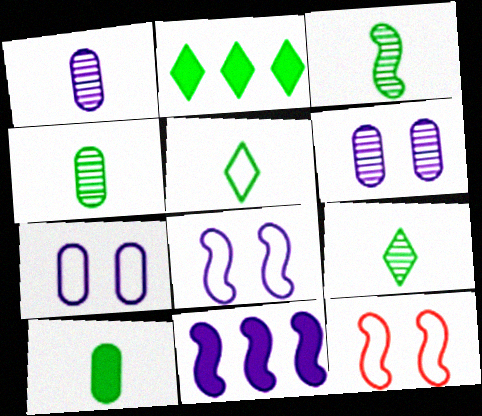[[1, 2, 12], 
[3, 4, 9], 
[3, 5, 10], 
[3, 11, 12]]